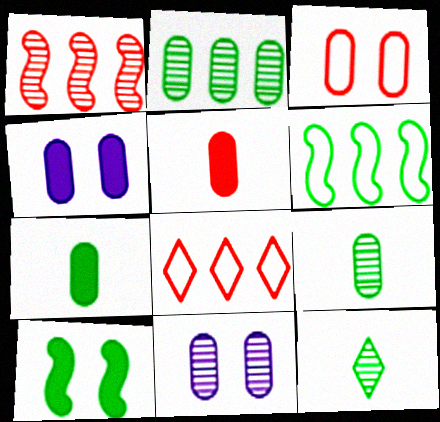[[1, 11, 12]]